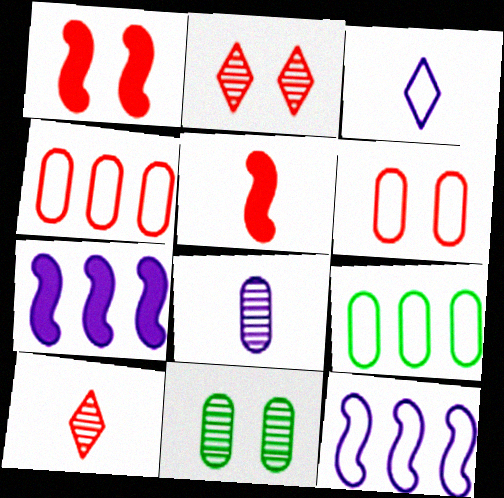[[1, 2, 6], 
[1, 4, 10], 
[2, 4, 5]]